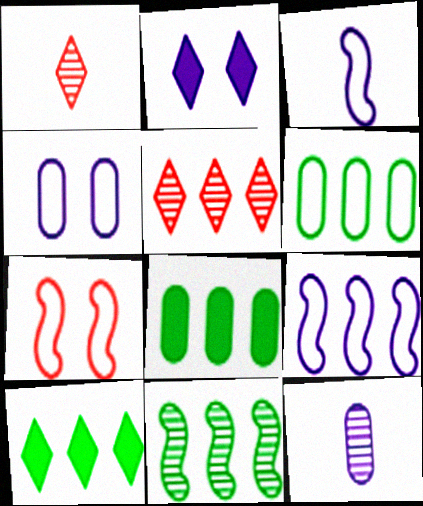[[2, 9, 12], 
[5, 8, 9], 
[6, 10, 11], 
[7, 10, 12]]